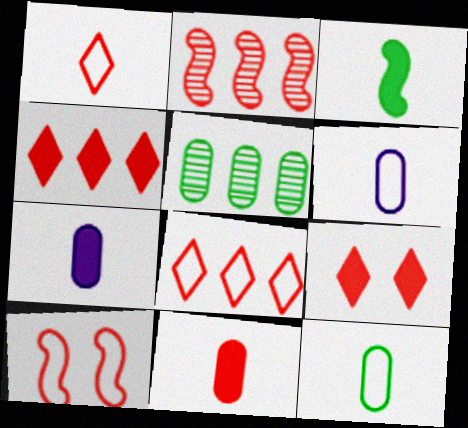[]